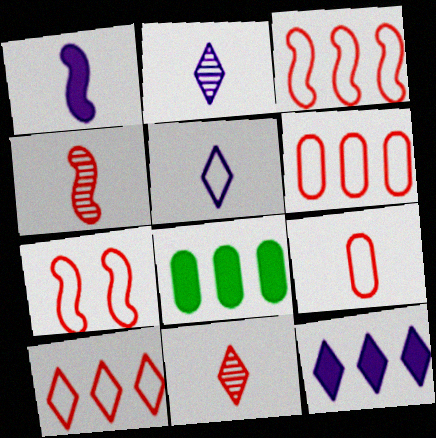[[2, 7, 8], 
[3, 6, 10], 
[7, 9, 10]]